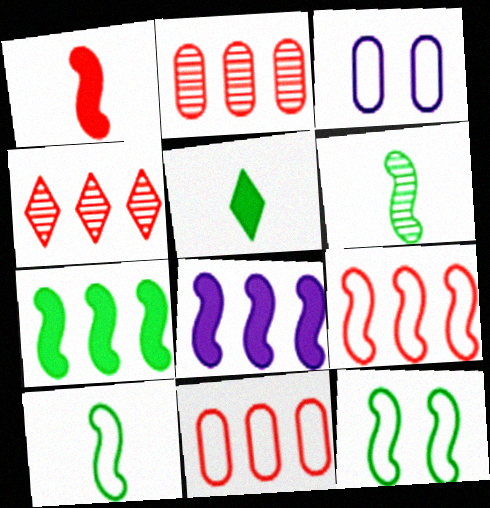[[6, 7, 12]]